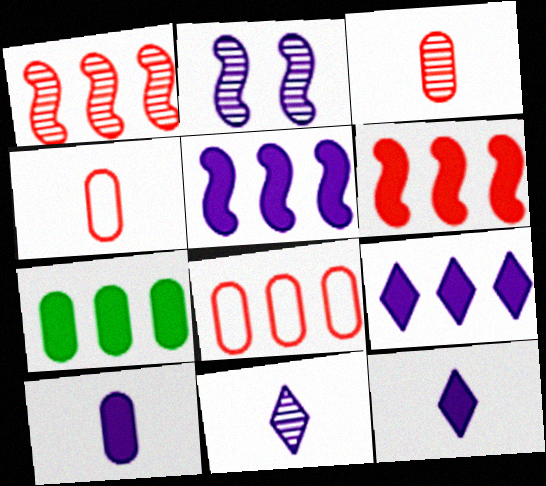[[6, 7, 9]]